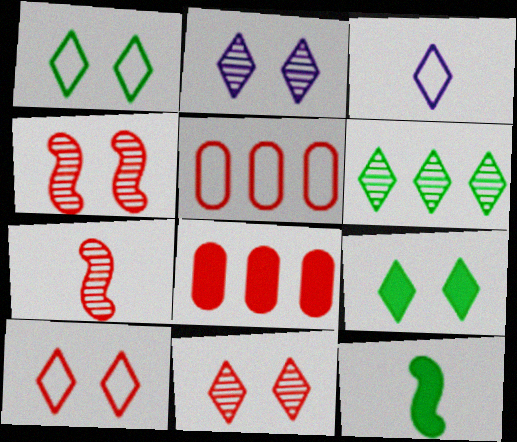[[2, 5, 12], 
[2, 9, 10], 
[7, 8, 10]]